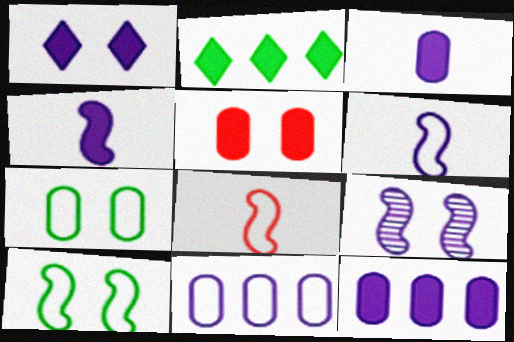[[1, 4, 12], 
[2, 4, 5]]